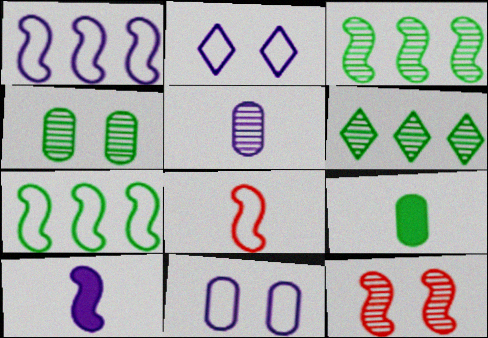[[5, 6, 12], 
[7, 10, 12]]